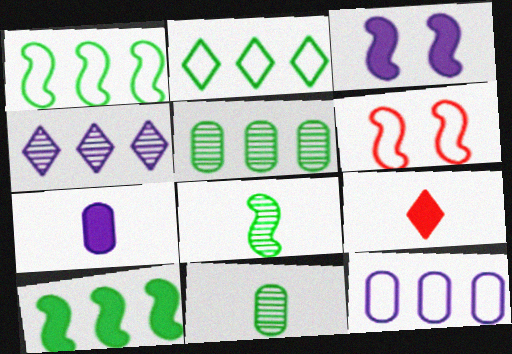[[2, 5, 10]]